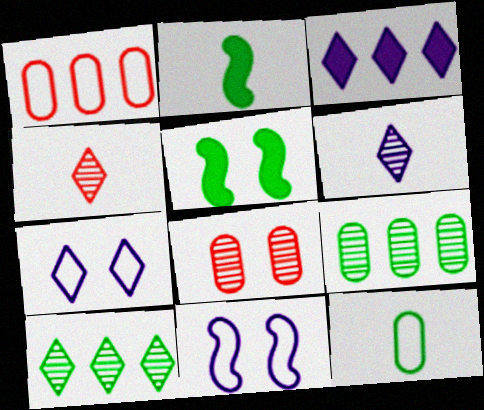[[1, 5, 6], 
[3, 6, 7], 
[5, 7, 8], 
[5, 10, 12]]